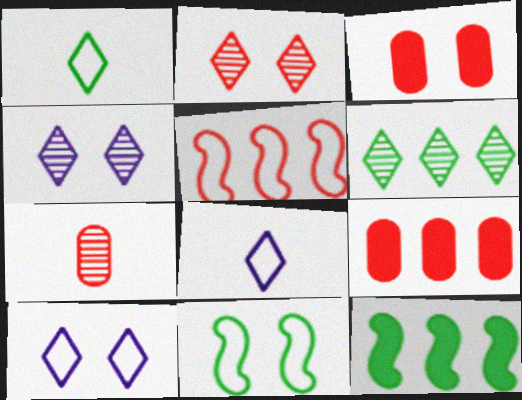[[3, 4, 11], 
[7, 10, 12]]